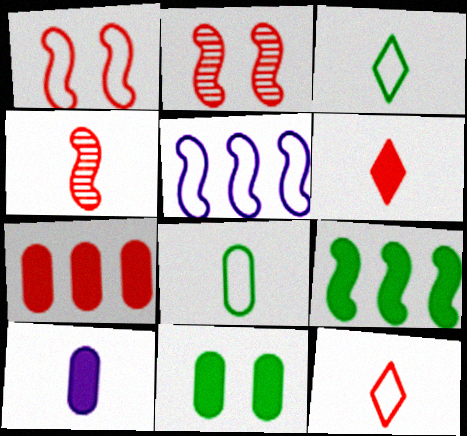[[2, 7, 12], 
[3, 4, 10], 
[7, 10, 11]]